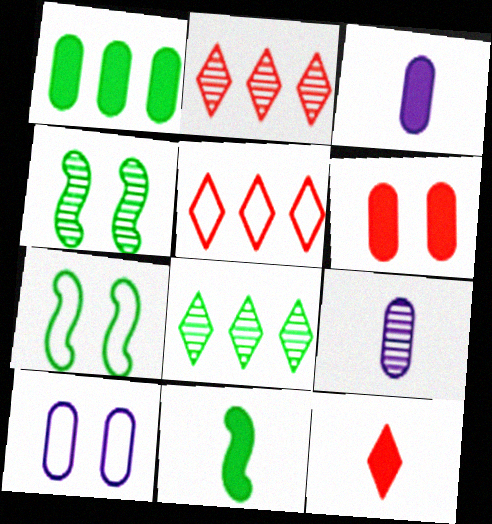[[1, 3, 6], 
[2, 3, 7], 
[2, 4, 9], 
[2, 10, 11], 
[3, 4, 5], 
[3, 11, 12]]